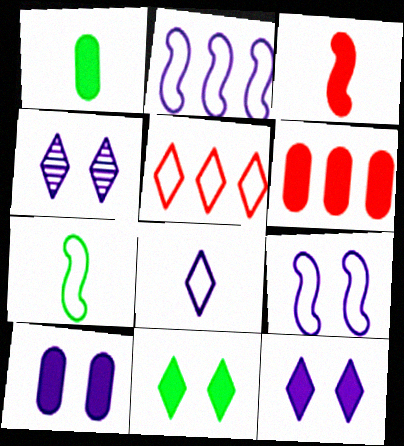[[1, 6, 10], 
[4, 6, 7], 
[4, 9, 10]]